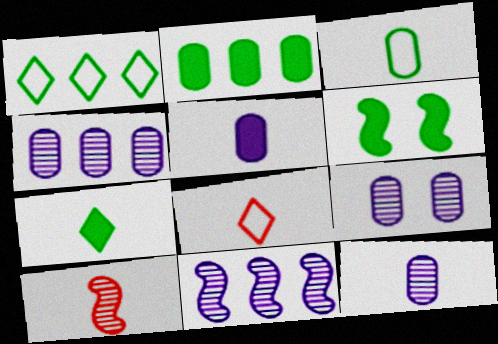[[2, 6, 7], 
[4, 6, 8], 
[4, 9, 12]]